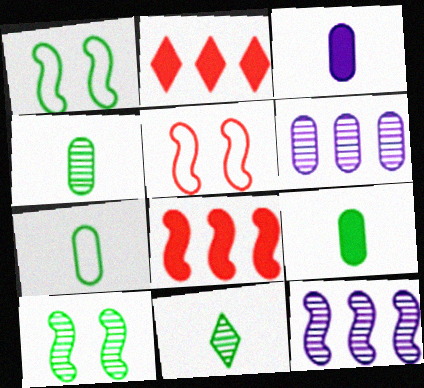[[4, 7, 9]]